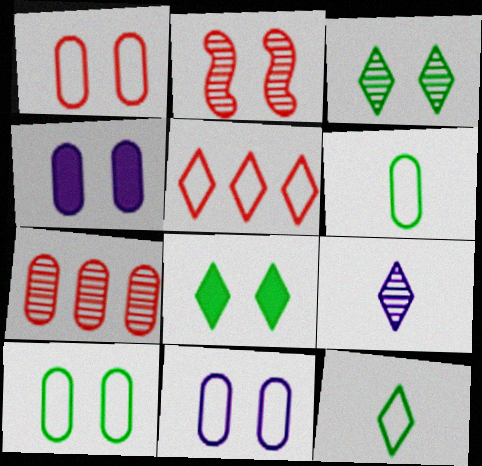[[1, 10, 11], 
[2, 8, 11], 
[4, 6, 7], 
[5, 8, 9]]